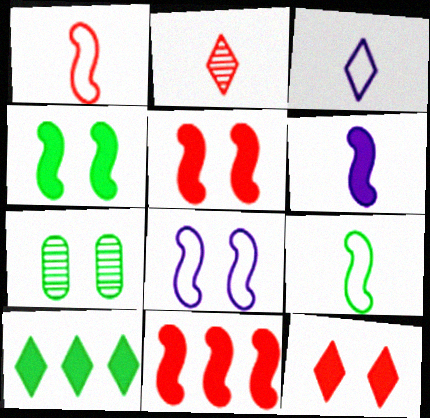[[3, 7, 11], 
[4, 6, 11], 
[7, 8, 12], 
[7, 9, 10]]